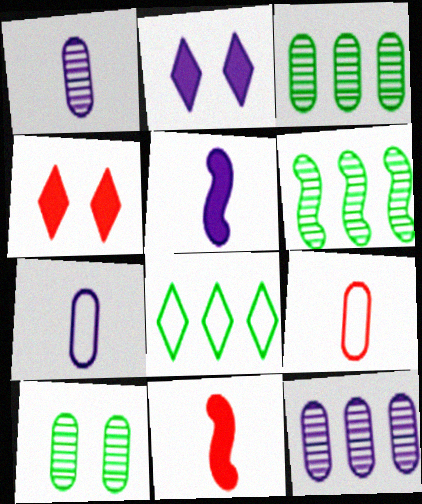[[2, 6, 9], 
[4, 6, 7]]